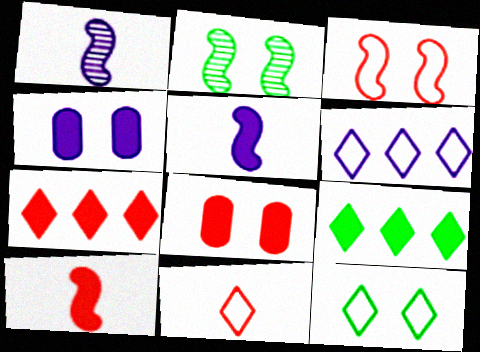[[1, 4, 6], 
[4, 9, 10], 
[5, 8, 9], 
[6, 11, 12], 
[7, 8, 10]]